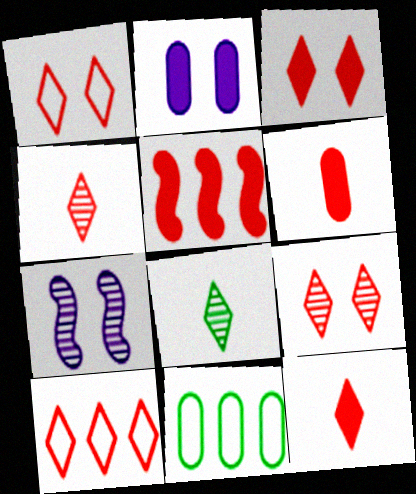[[1, 3, 9], 
[3, 4, 10], 
[3, 5, 6], 
[7, 11, 12], 
[9, 10, 12]]